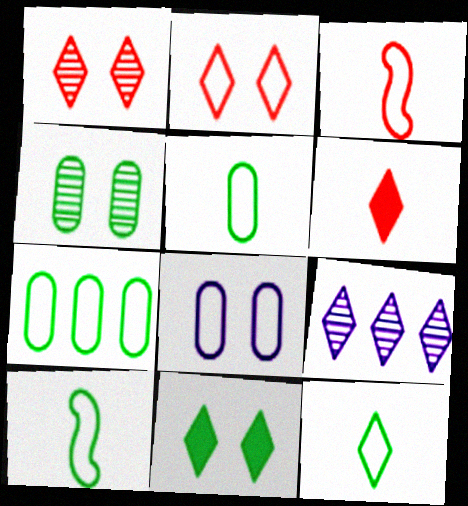[[5, 10, 12]]